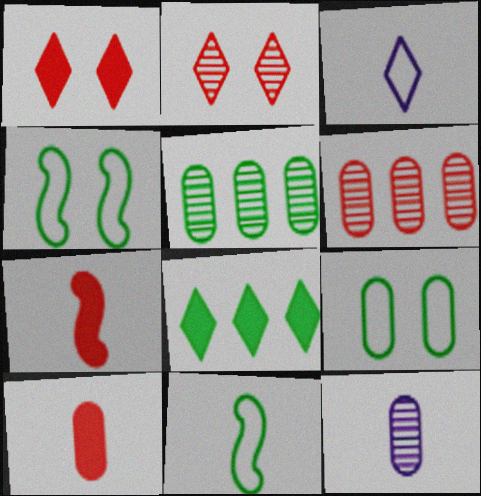[[2, 3, 8]]